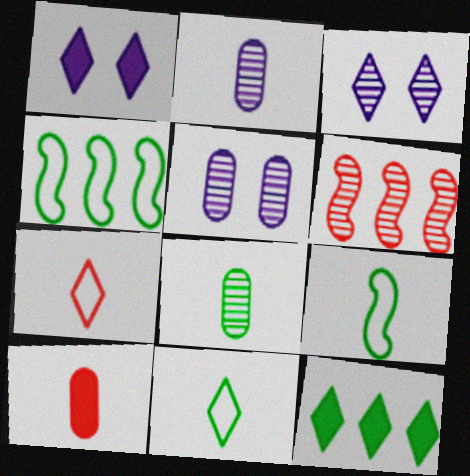[[3, 4, 10], 
[3, 6, 8], 
[3, 7, 12]]